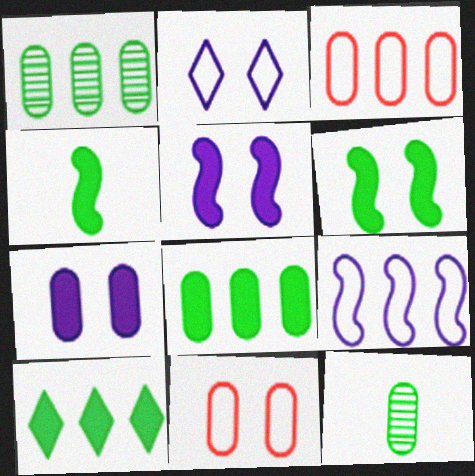[[3, 7, 12]]